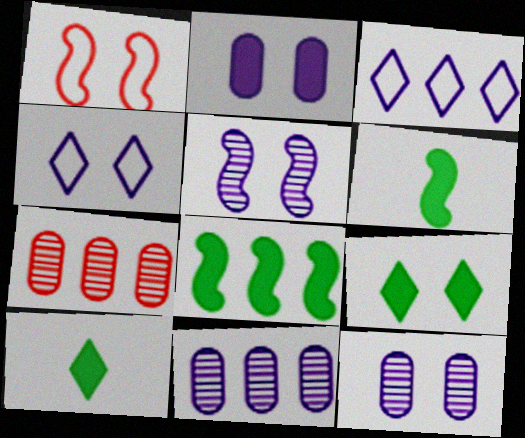[[1, 9, 12], 
[1, 10, 11], 
[2, 4, 5], 
[3, 7, 8], 
[4, 6, 7]]